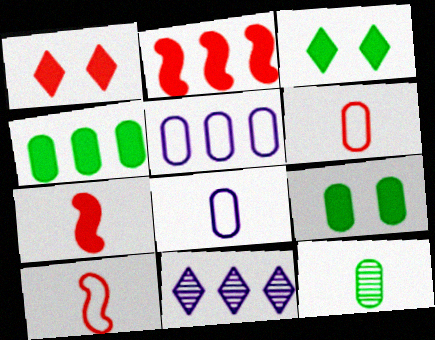[[9, 10, 11]]